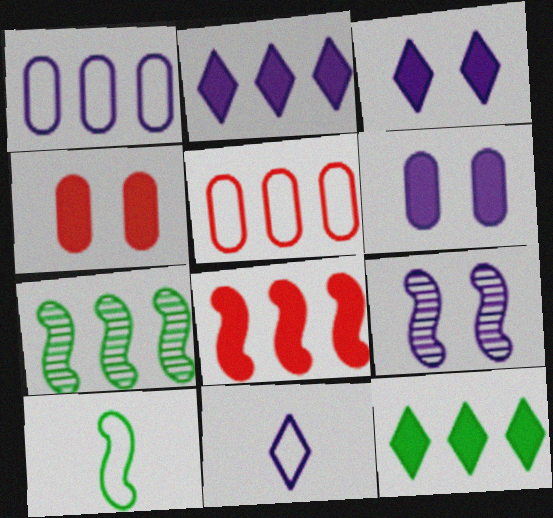[[2, 5, 7], 
[4, 7, 11], 
[8, 9, 10]]